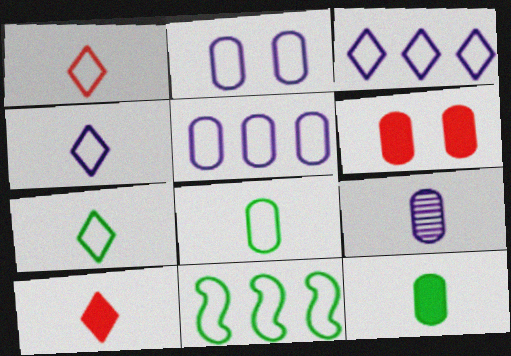[[1, 2, 11], 
[1, 4, 7]]